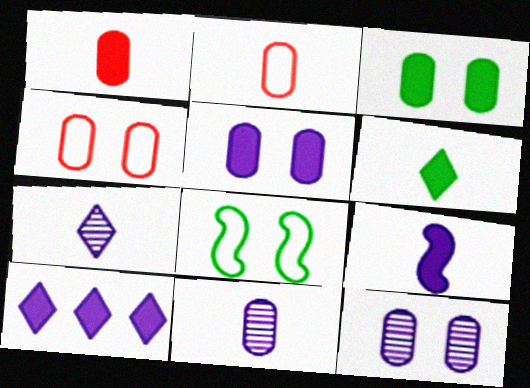[[1, 6, 9], 
[3, 4, 12], 
[5, 9, 10]]